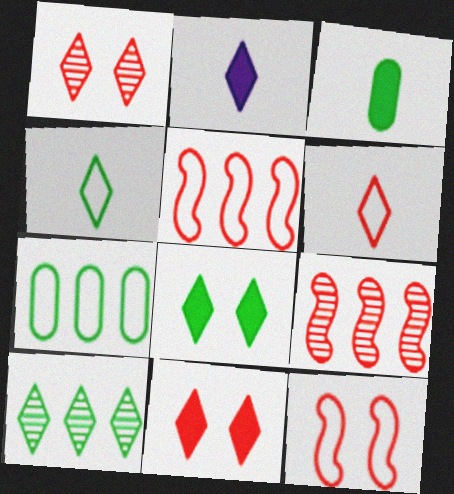[[4, 8, 10]]